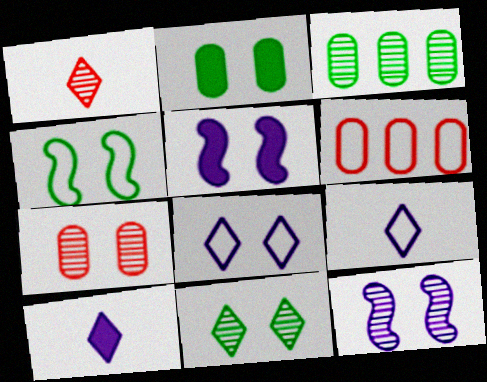[[1, 3, 12], 
[2, 4, 11], 
[4, 6, 9], 
[7, 11, 12]]